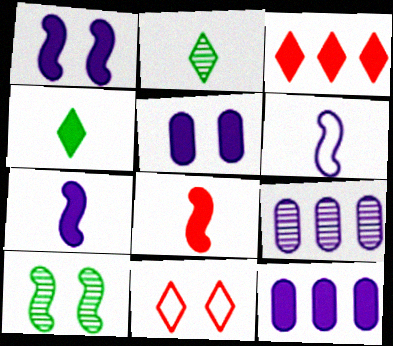[[5, 10, 11]]